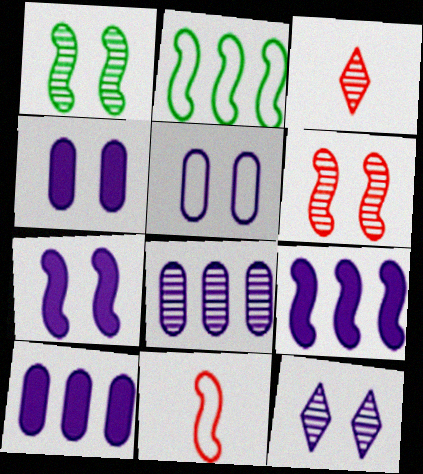[[1, 3, 8], 
[1, 9, 11], 
[2, 3, 4], 
[5, 7, 12]]